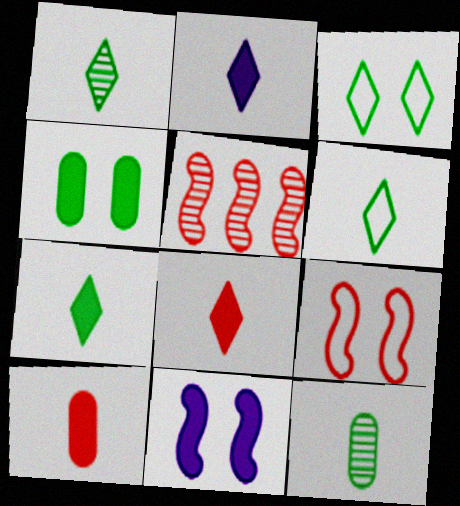[[1, 6, 7], 
[2, 7, 8]]